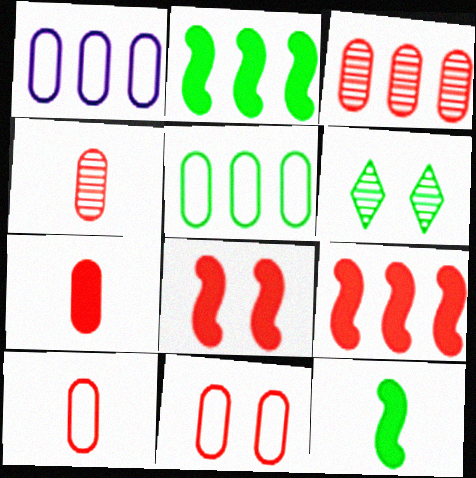[[3, 7, 11], 
[4, 7, 10], 
[5, 6, 12]]